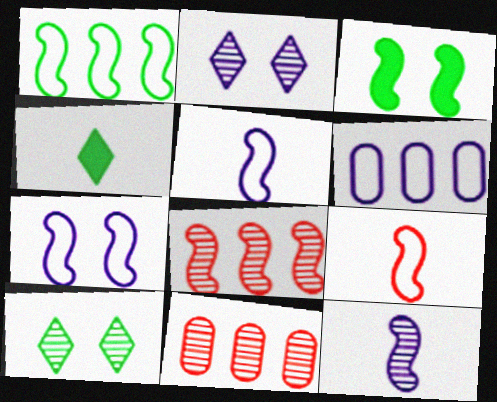[[1, 7, 9], 
[3, 5, 8], 
[4, 7, 11], 
[10, 11, 12]]